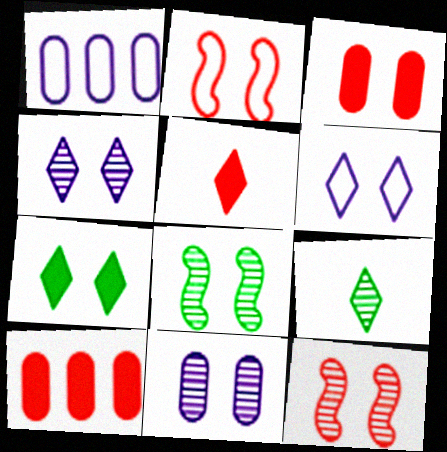[[1, 5, 8], 
[2, 7, 11], 
[3, 6, 8]]